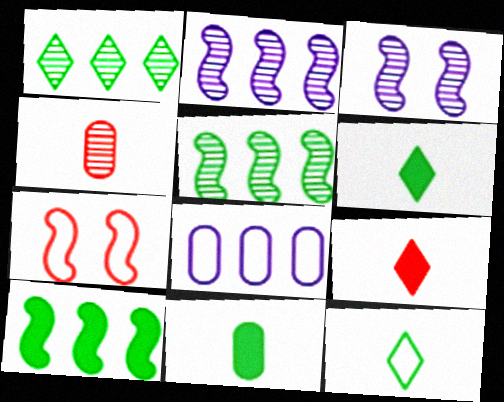[[1, 3, 4], 
[7, 8, 12]]